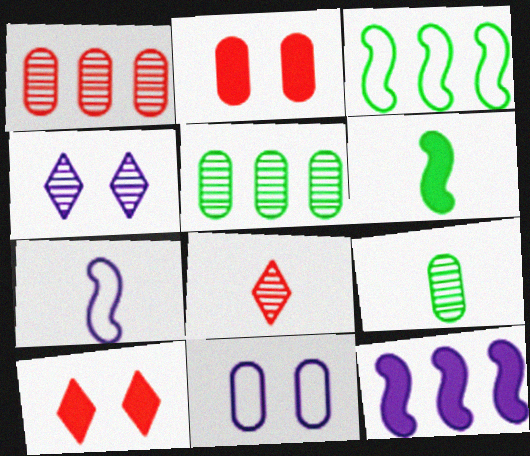[[5, 7, 10]]